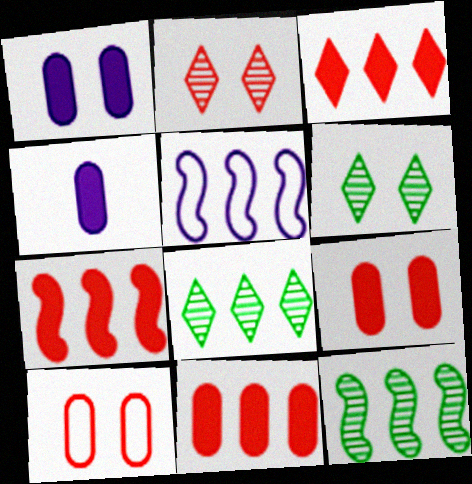[[3, 7, 11], 
[5, 7, 12], 
[5, 8, 11]]